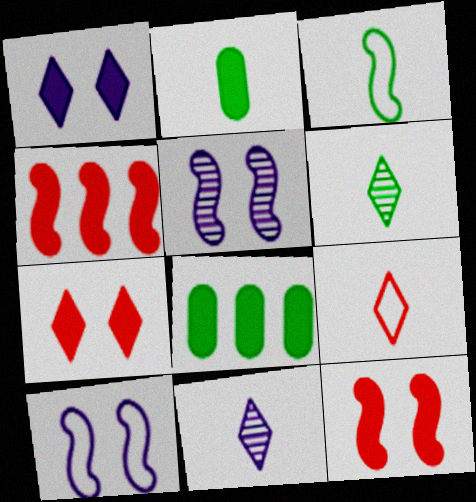[[1, 2, 4], 
[2, 3, 6], 
[3, 4, 5], 
[5, 8, 9]]